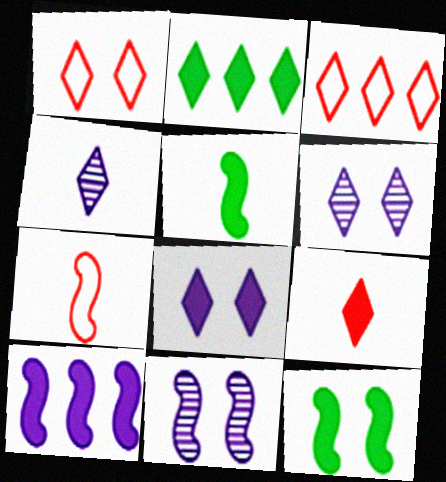[[1, 2, 4], 
[2, 8, 9]]